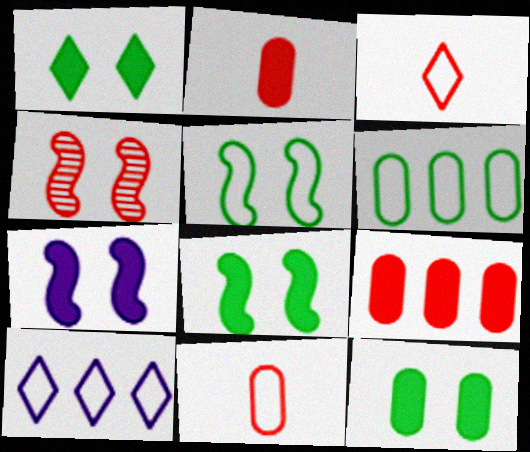[[1, 8, 12], 
[3, 4, 9], 
[4, 5, 7], 
[5, 10, 11]]